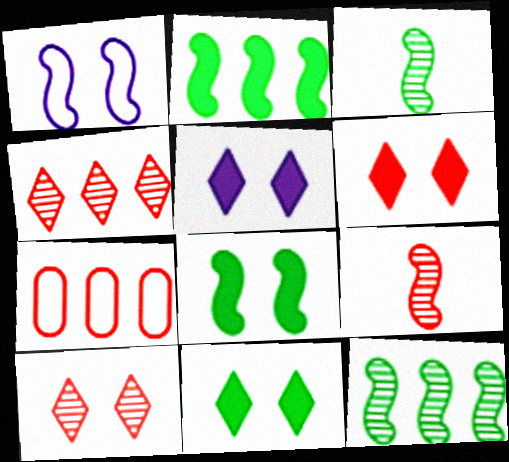[[1, 2, 9], 
[3, 5, 7], 
[5, 6, 11], 
[6, 7, 9]]